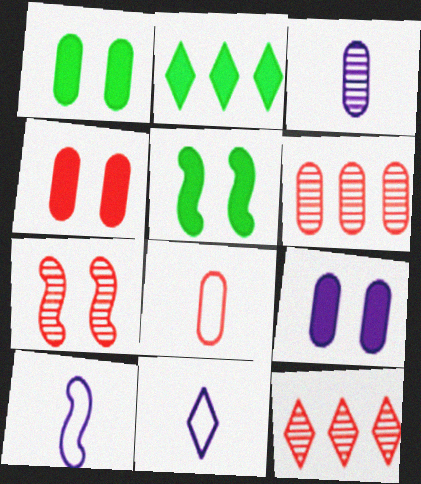[[1, 4, 9], 
[1, 10, 12], 
[4, 6, 8], 
[5, 6, 11]]